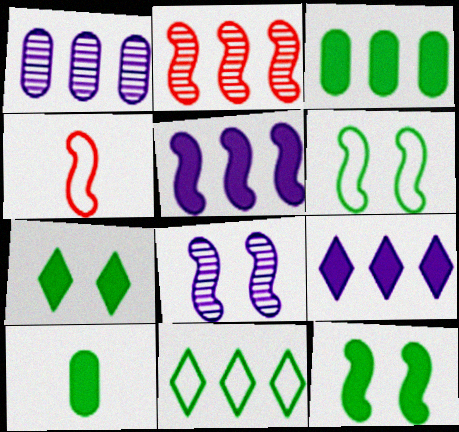[[1, 4, 7]]